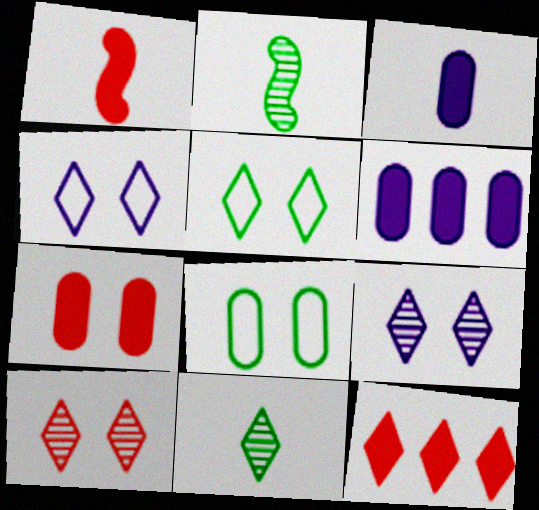[[1, 7, 12], 
[4, 11, 12]]